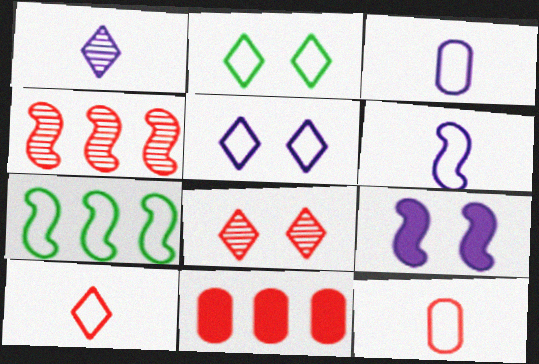[[5, 7, 12]]